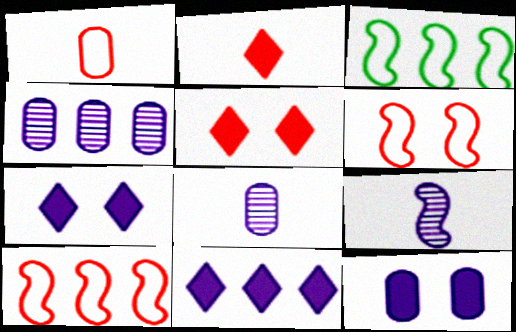[[3, 5, 8]]